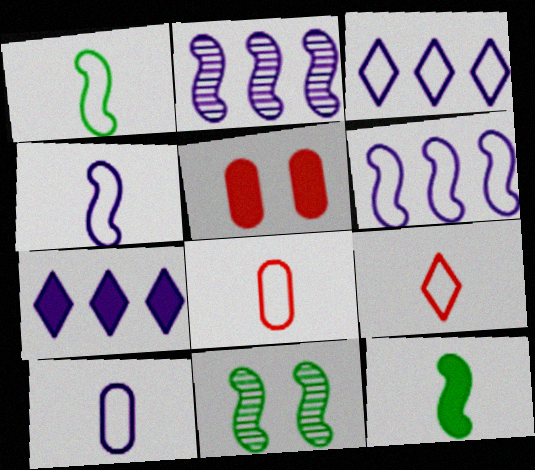[[1, 9, 10], 
[5, 7, 12], 
[7, 8, 11]]